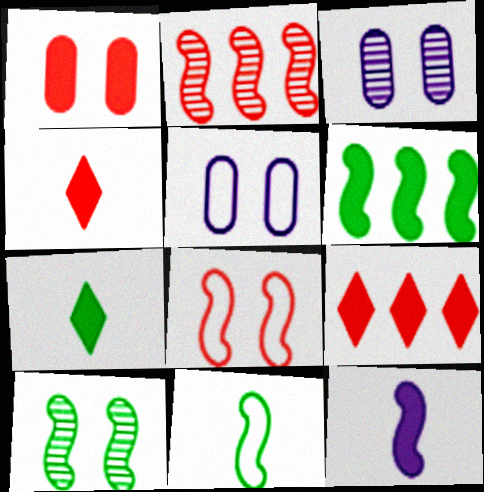[[2, 5, 7], 
[3, 9, 11], 
[6, 10, 11]]